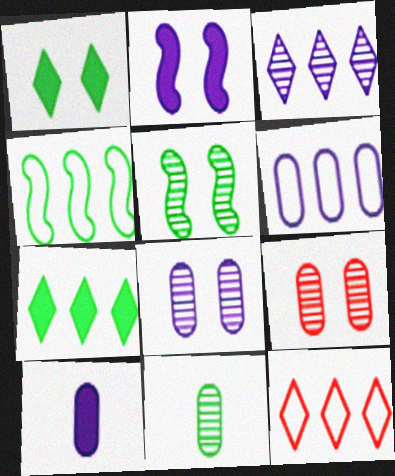[[1, 4, 11], 
[2, 11, 12], 
[3, 7, 12], 
[4, 6, 12], 
[5, 10, 12], 
[6, 8, 10]]